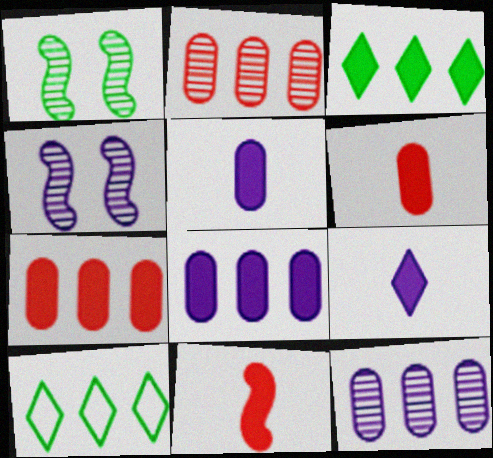[[4, 6, 10]]